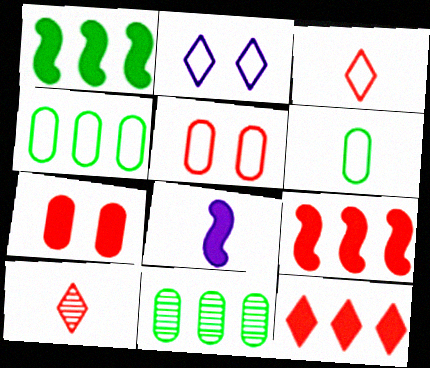[[5, 9, 10], 
[6, 8, 10]]